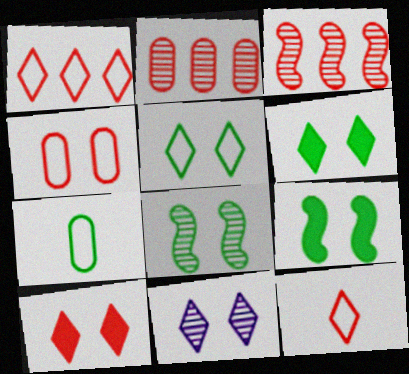[[4, 9, 11], 
[5, 10, 11]]